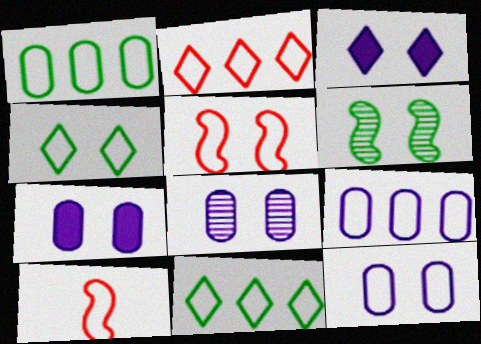[[4, 5, 12], 
[4, 9, 10], 
[7, 8, 12], 
[10, 11, 12]]